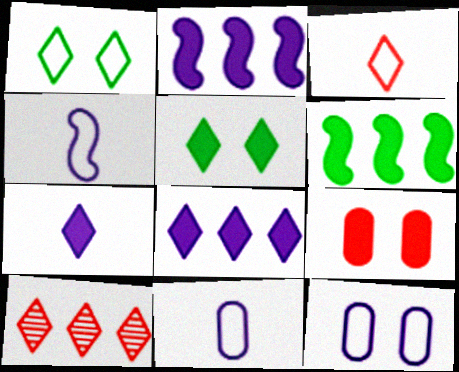[[1, 7, 10], 
[6, 7, 9]]